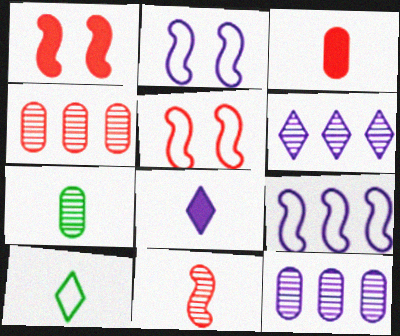[[1, 10, 12], 
[2, 8, 12]]